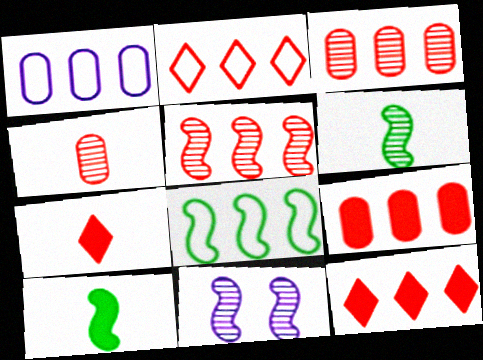[[1, 2, 8], 
[2, 5, 9], 
[5, 6, 11]]